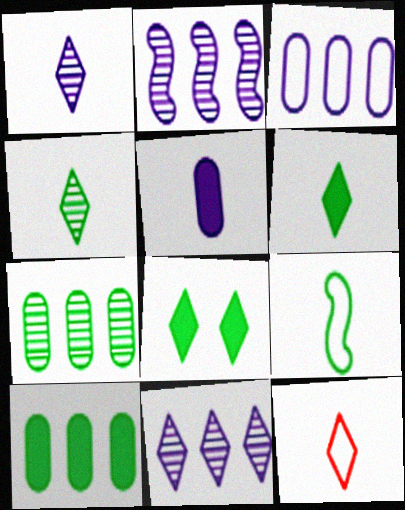[[1, 6, 12], 
[7, 8, 9], 
[8, 11, 12]]